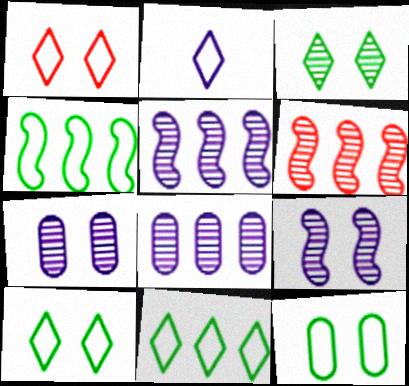[[1, 2, 11]]